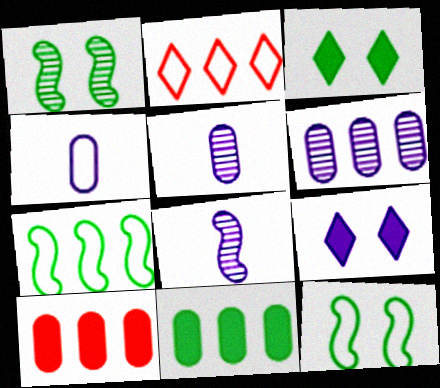[[2, 4, 12]]